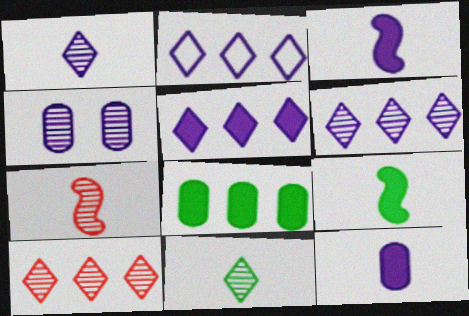[[2, 3, 4], 
[2, 5, 6]]